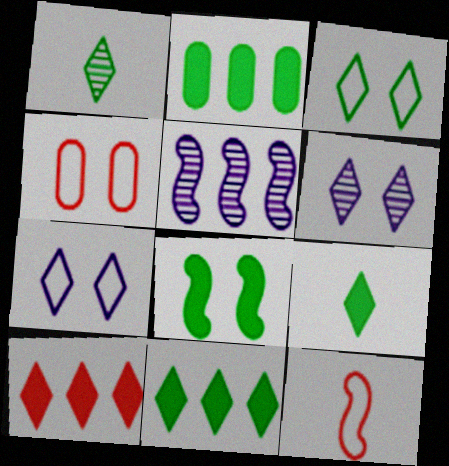[[1, 3, 11], 
[1, 7, 10], 
[2, 6, 12], 
[2, 8, 9], 
[4, 5, 9], 
[4, 6, 8], 
[5, 8, 12]]